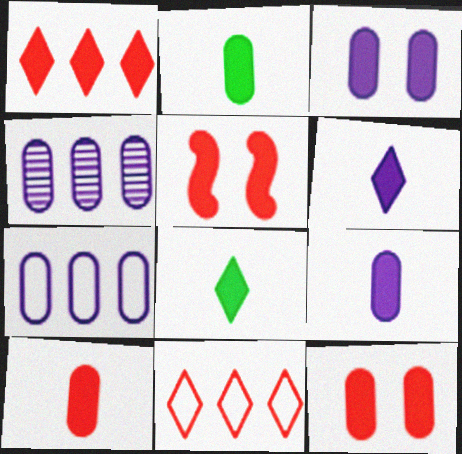[[1, 5, 10], 
[2, 9, 10]]